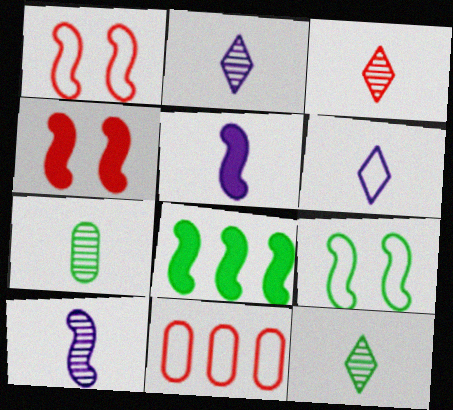[[1, 8, 10], 
[2, 3, 12], 
[3, 4, 11], 
[3, 7, 10], 
[4, 5, 8], 
[6, 9, 11]]